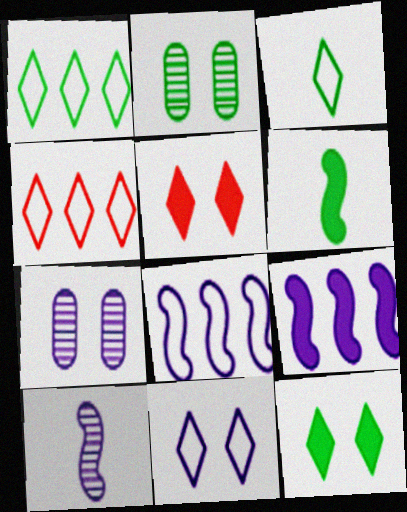[[1, 2, 6], 
[3, 4, 11], 
[4, 6, 7]]